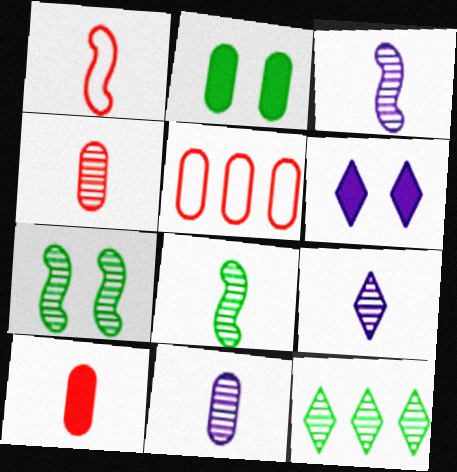[[2, 5, 11], 
[3, 9, 11], 
[4, 8, 9], 
[5, 6, 8]]